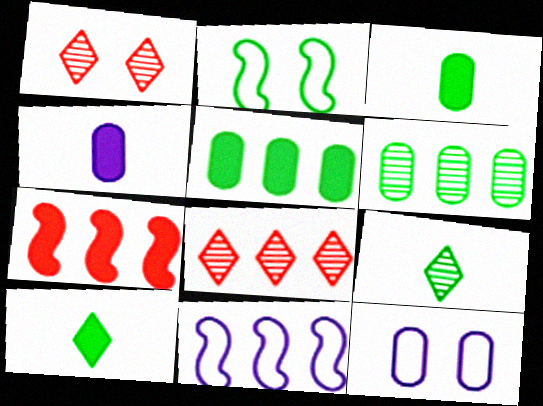[[1, 3, 11], 
[2, 4, 8], 
[2, 5, 9], 
[2, 6, 10], 
[5, 8, 11], 
[7, 9, 12]]